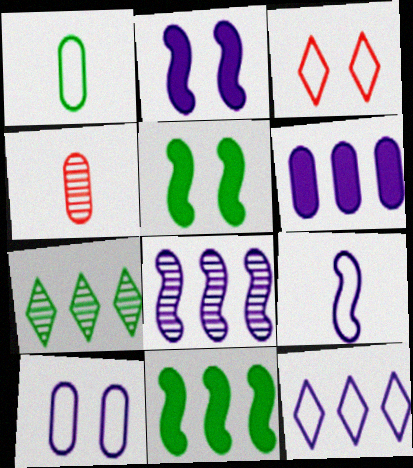[[1, 5, 7], 
[2, 8, 9], 
[4, 5, 12], 
[6, 8, 12], 
[9, 10, 12]]